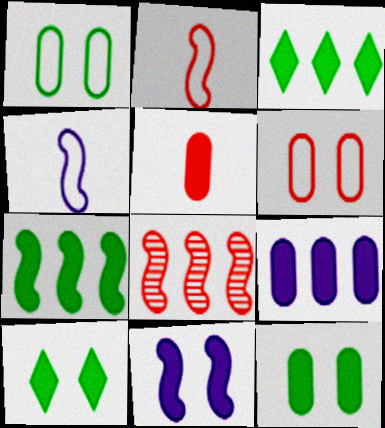[[3, 5, 11], 
[5, 9, 12]]